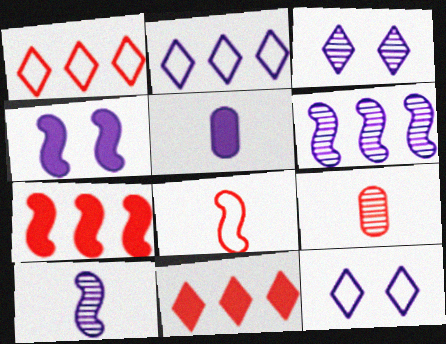[[5, 6, 12]]